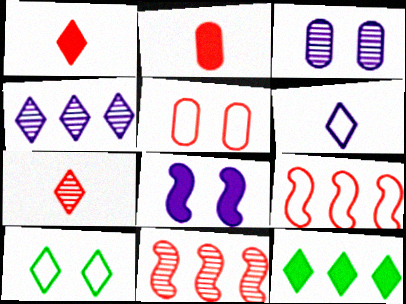[[1, 4, 10], 
[1, 5, 11], 
[2, 8, 12]]